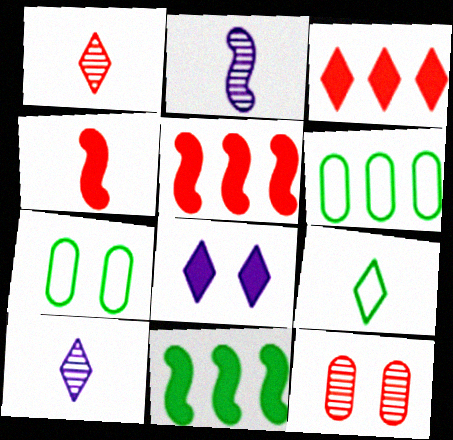[[2, 3, 7], 
[5, 7, 10]]